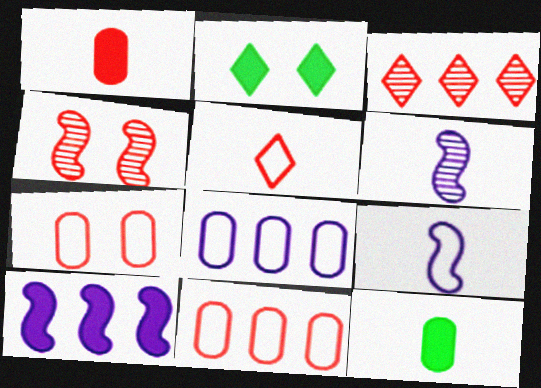[[1, 2, 10], 
[2, 6, 11], 
[5, 6, 12]]